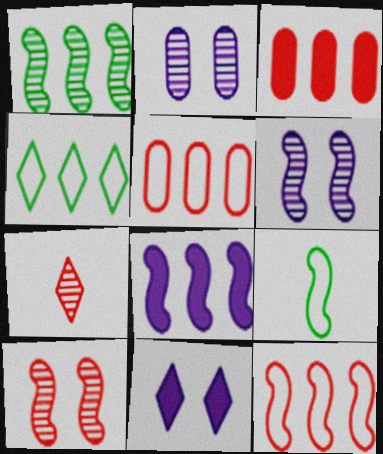[[1, 2, 7], 
[1, 8, 12], 
[4, 7, 11], 
[8, 9, 10]]